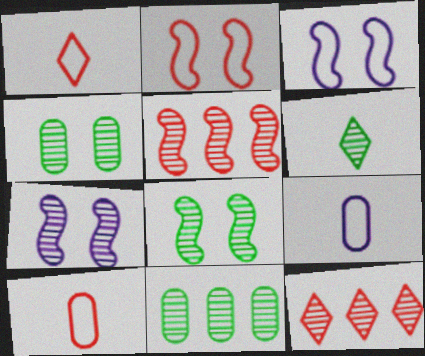[[6, 8, 11]]